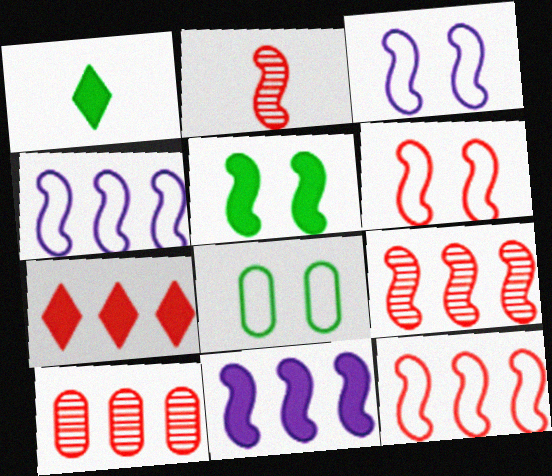[[1, 3, 10], 
[2, 4, 5], 
[7, 10, 12]]